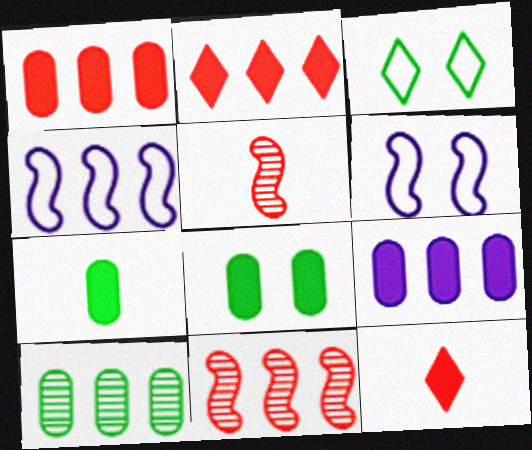[[2, 4, 10], 
[3, 5, 9], 
[6, 10, 12]]